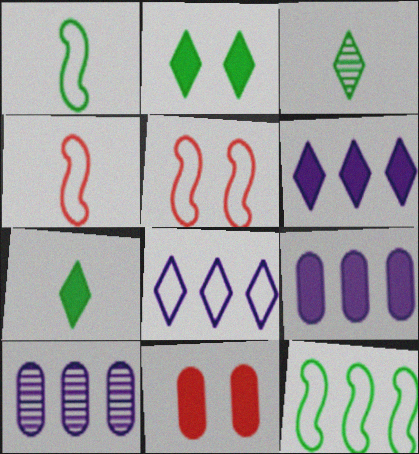[[2, 4, 10], 
[3, 5, 9], 
[5, 7, 10]]